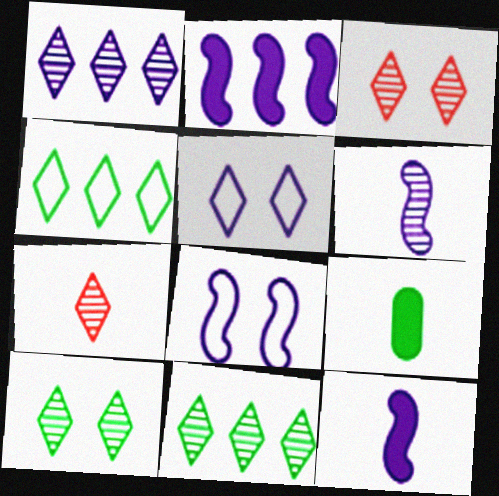[[1, 7, 10], 
[2, 6, 8]]